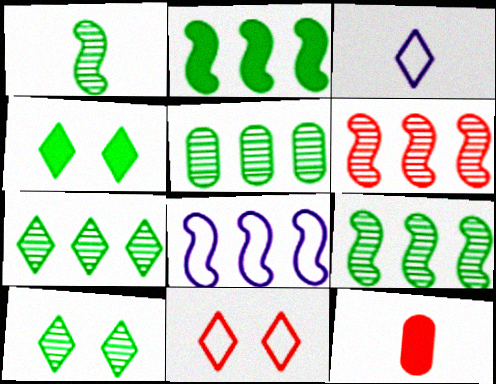[[1, 3, 12], 
[1, 5, 10], 
[2, 6, 8], 
[5, 7, 9], 
[6, 11, 12], 
[8, 10, 12]]